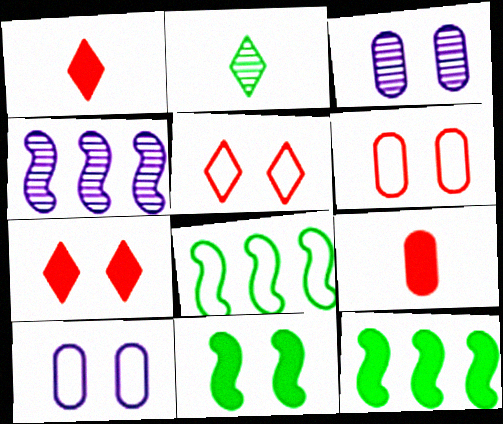[[1, 3, 8], 
[3, 5, 11]]